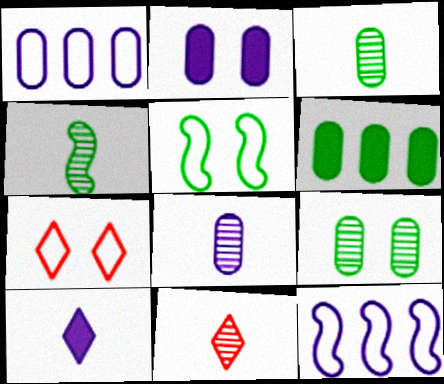[[1, 2, 8], 
[4, 8, 11]]